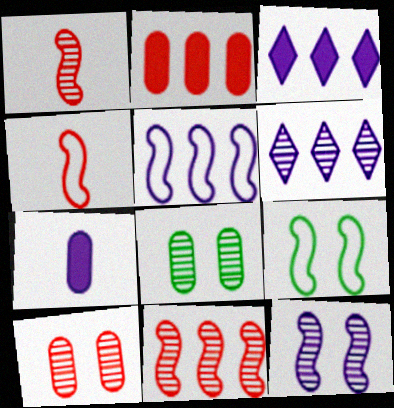[[1, 6, 8], 
[3, 4, 8], 
[4, 5, 9]]